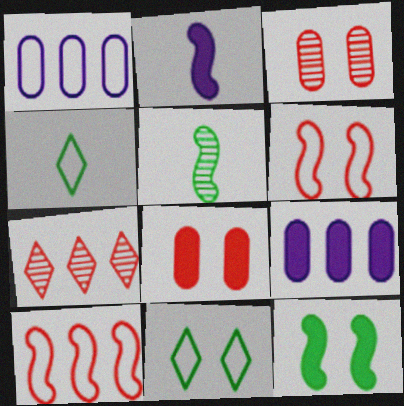[[1, 4, 6]]